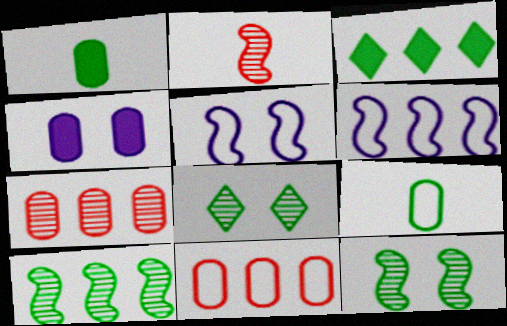[[3, 6, 7], 
[3, 9, 12], 
[4, 7, 9]]